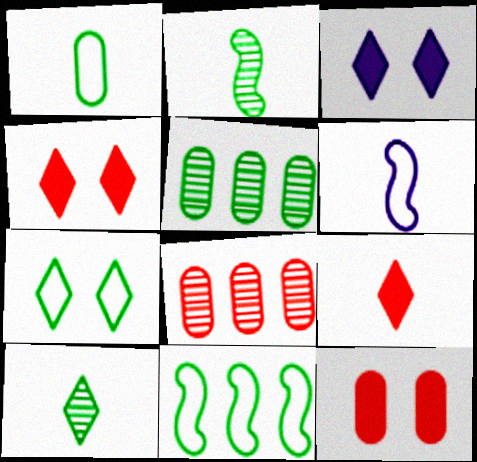[[1, 7, 11], 
[4, 5, 6]]